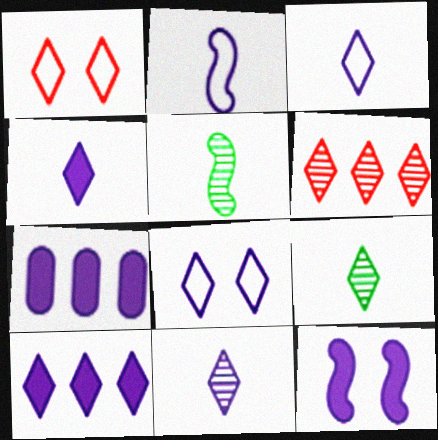[[1, 5, 7], 
[1, 9, 10], 
[3, 4, 11], 
[4, 7, 12], 
[8, 10, 11]]